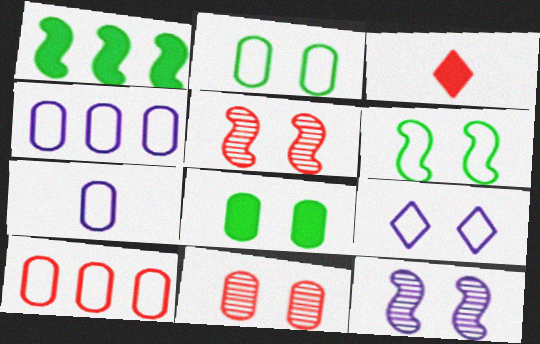[[2, 7, 10], 
[3, 5, 10], 
[5, 8, 9]]